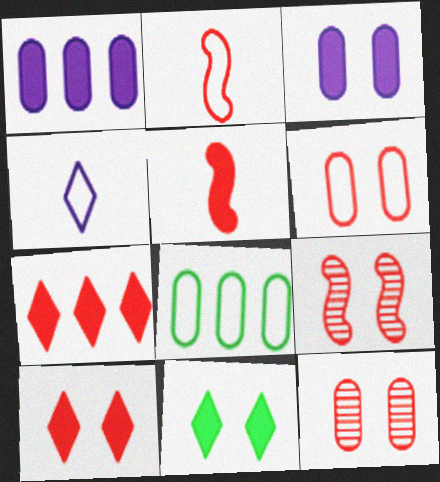[[1, 5, 11], 
[2, 7, 12], 
[6, 9, 10]]